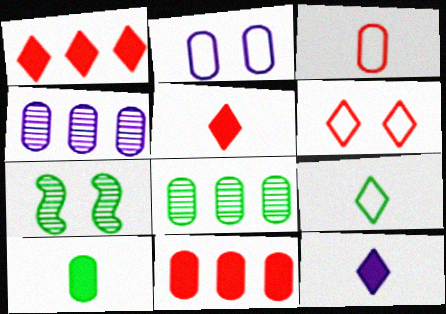[]